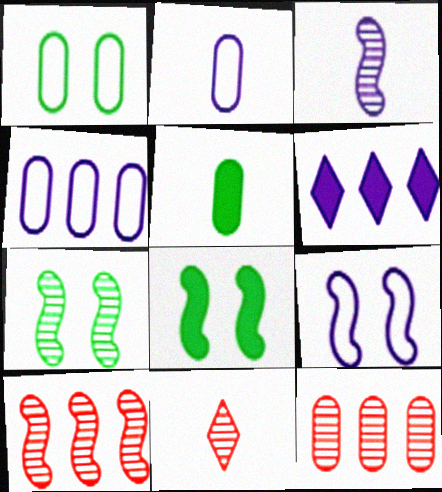[[3, 7, 10], 
[4, 8, 11]]